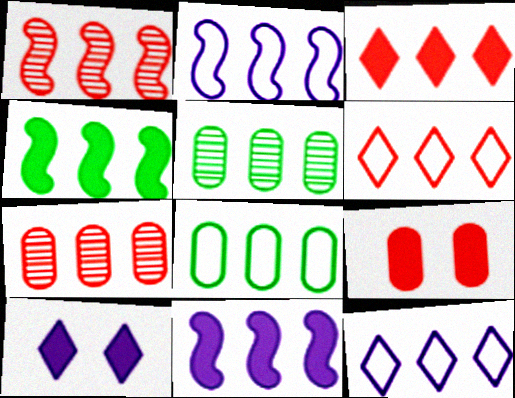[[1, 2, 4], 
[2, 3, 5], 
[2, 6, 8], 
[4, 7, 12], 
[5, 6, 11]]